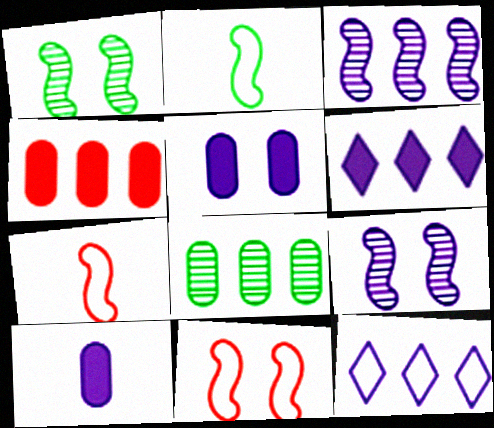[[9, 10, 12]]